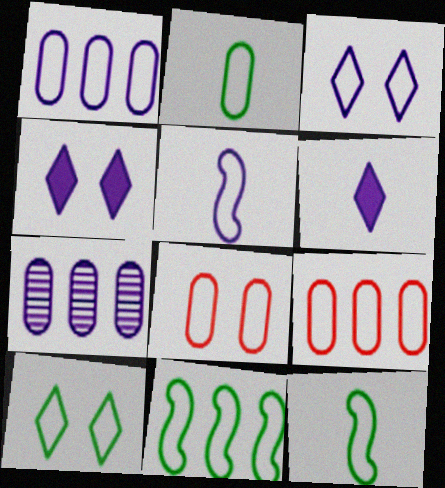[[1, 2, 8], 
[1, 3, 5], 
[2, 10, 11], 
[3, 9, 12], 
[4, 5, 7], 
[5, 9, 10]]